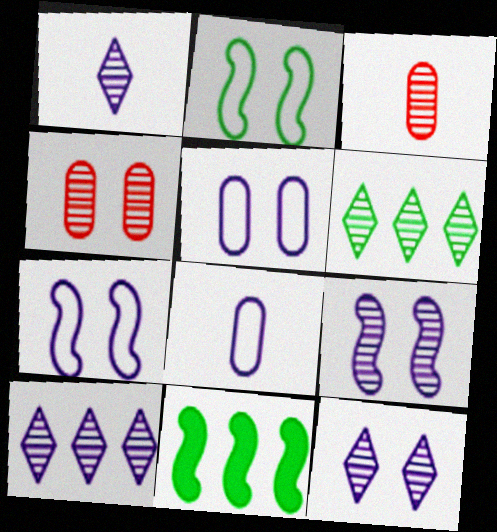[[1, 10, 12], 
[3, 6, 9]]